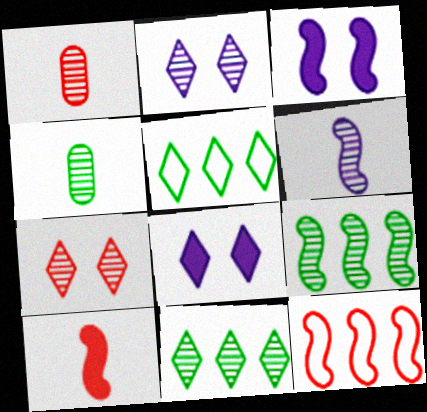[[1, 2, 9], 
[1, 3, 5], 
[4, 8, 12]]